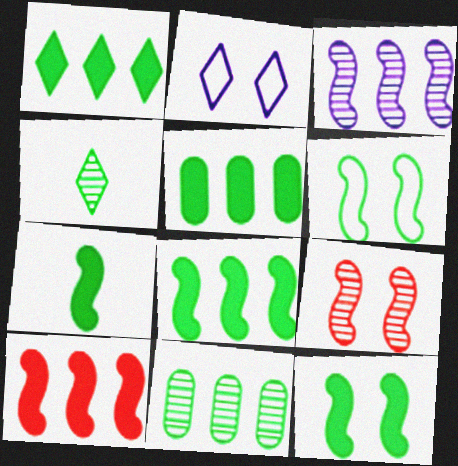[[1, 5, 8], 
[4, 5, 6], 
[7, 8, 12]]